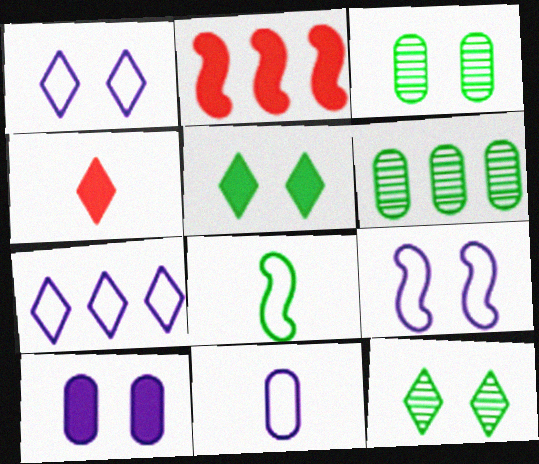[[2, 6, 7], 
[2, 11, 12], 
[4, 6, 9], 
[4, 7, 12], 
[5, 6, 8], 
[7, 9, 11]]